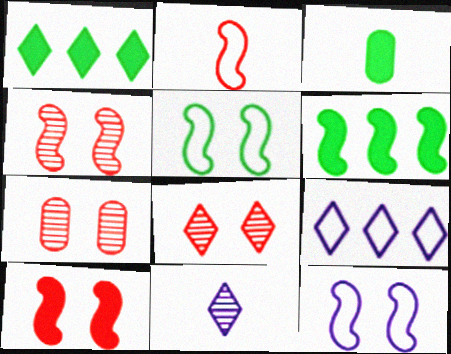[[2, 3, 11], 
[3, 4, 9], 
[4, 7, 8]]